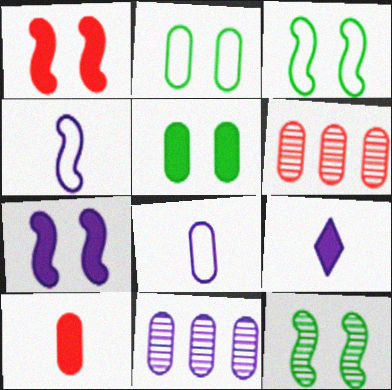[[2, 10, 11], 
[3, 6, 9], 
[5, 6, 8]]